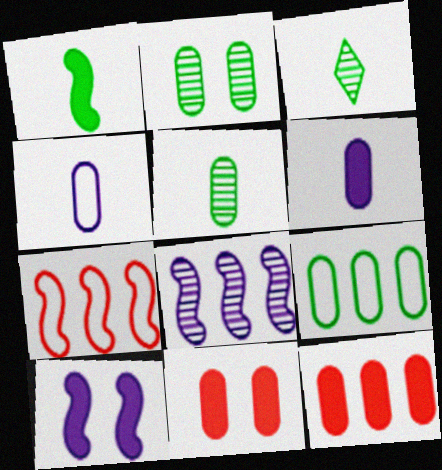[[2, 4, 12]]